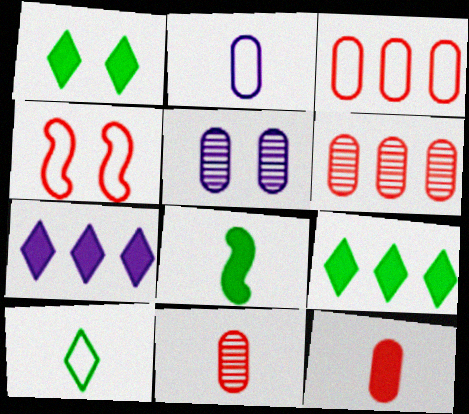[[1, 4, 5]]